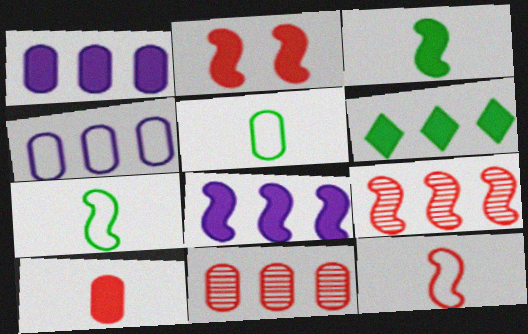[[2, 3, 8], 
[2, 9, 12], 
[4, 6, 9]]